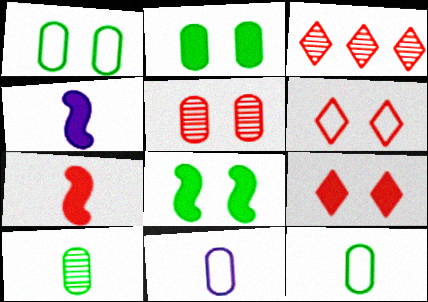[[1, 3, 4], 
[3, 8, 11]]